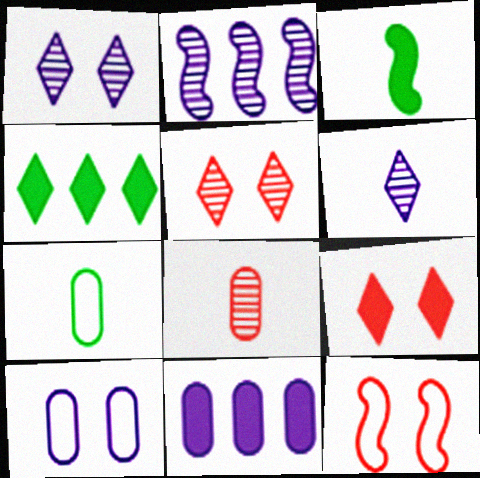[[2, 3, 12], 
[2, 7, 9], 
[3, 9, 11]]